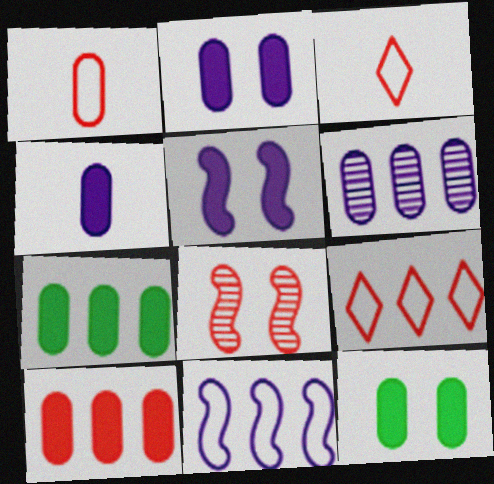[[1, 6, 12], 
[3, 8, 10], 
[4, 10, 12]]